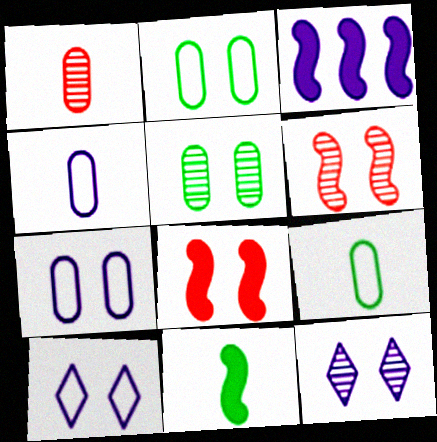[[2, 8, 12], 
[3, 4, 12], 
[3, 8, 11], 
[5, 6, 12], 
[5, 8, 10]]